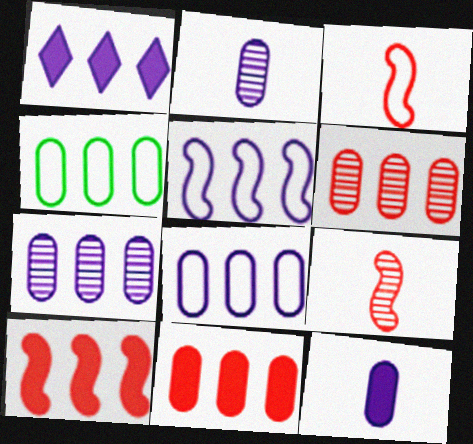[[1, 5, 7], 
[4, 7, 11]]